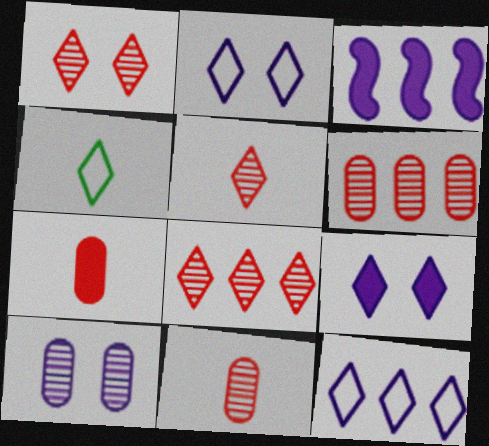[[1, 5, 8], 
[4, 8, 9]]